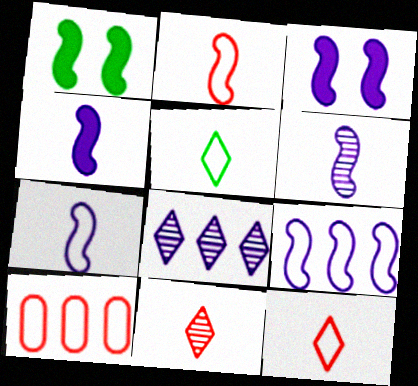[[3, 6, 9], 
[4, 6, 7]]